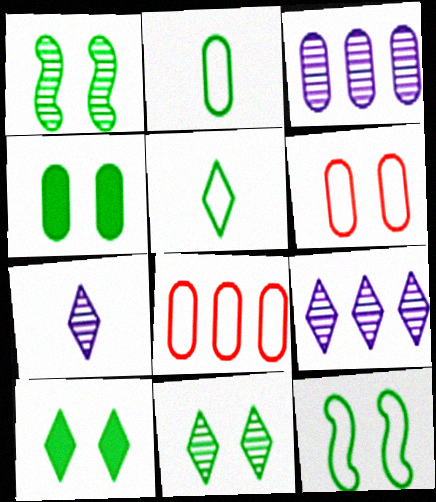[[4, 11, 12]]